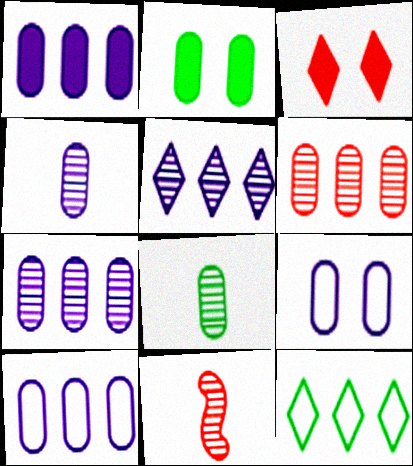[[1, 4, 9], 
[1, 7, 10]]